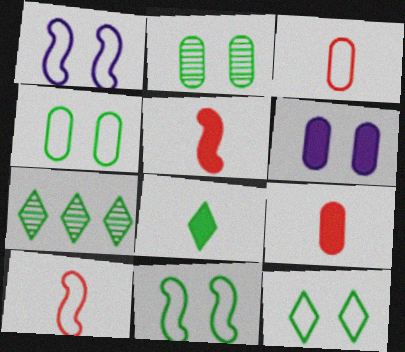[[1, 7, 9], 
[4, 11, 12], 
[6, 7, 10], 
[7, 8, 12]]